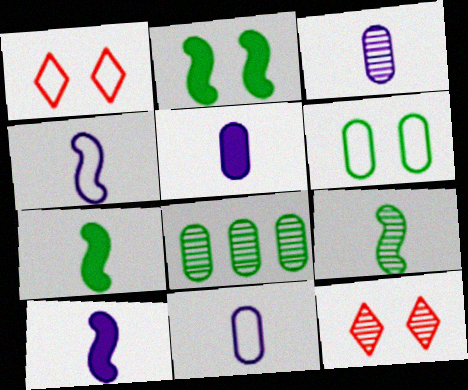[[1, 8, 10], 
[3, 5, 11]]